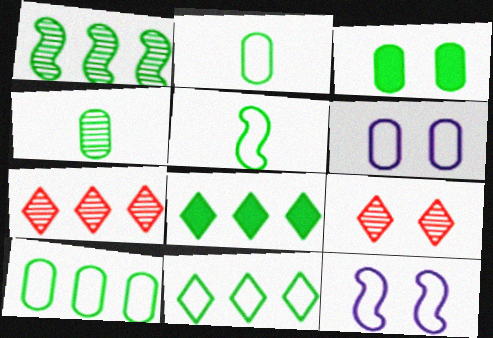[[1, 8, 10], 
[3, 4, 10], 
[3, 9, 12]]